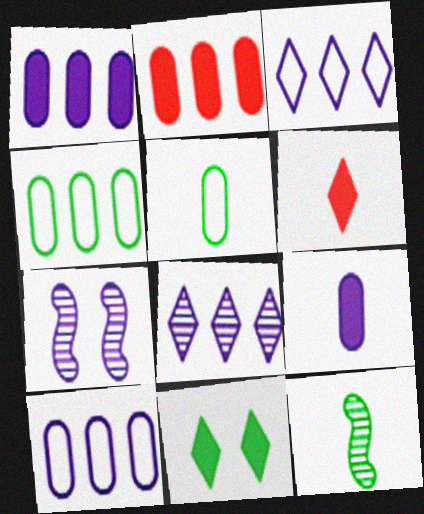[[3, 7, 9], 
[4, 6, 7], 
[4, 11, 12]]